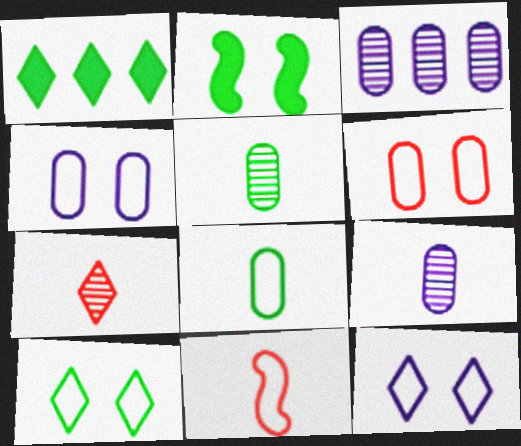[[1, 7, 12]]